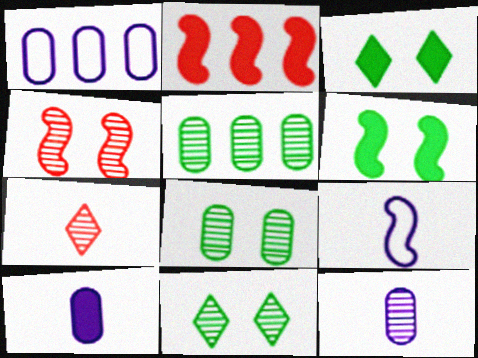[[1, 6, 7], 
[2, 3, 10]]